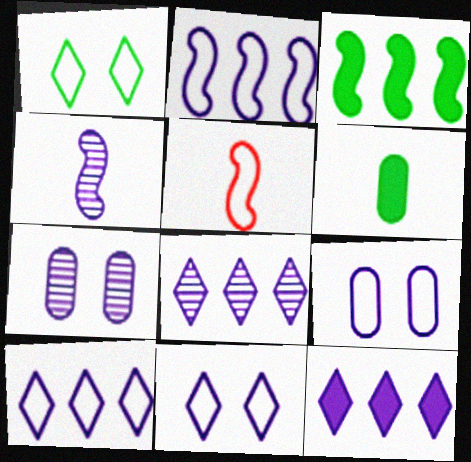[[4, 7, 8], 
[4, 9, 12], 
[8, 10, 12]]